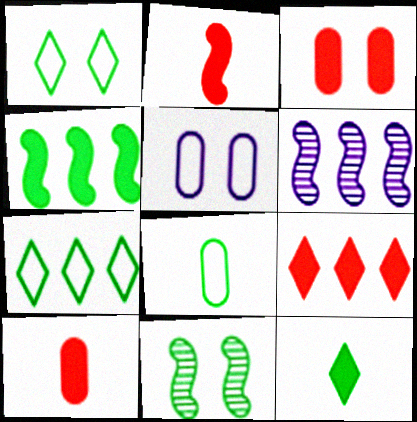[[1, 6, 10], 
[2, 3, 9]]